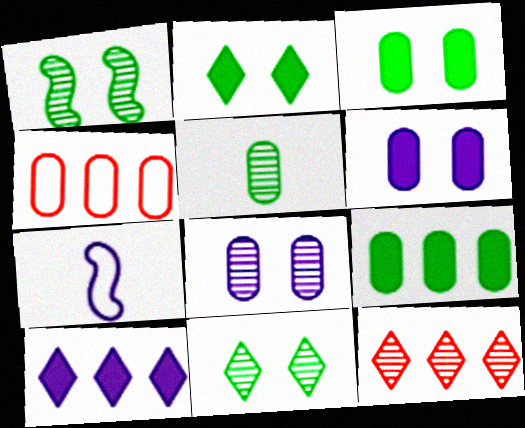[[3, 7, 12], 
[4, 5, 6], 
[7, 8, 10]]